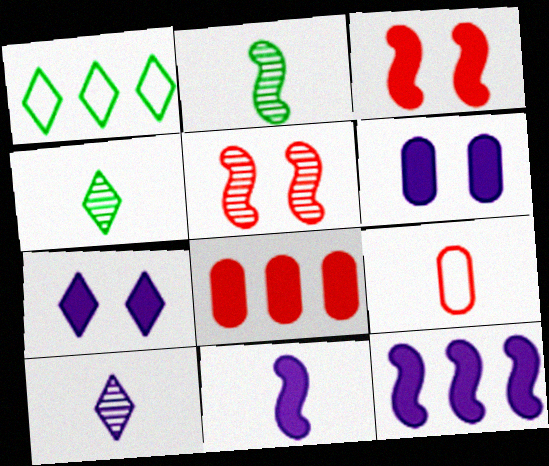[[4, 9, 11]]